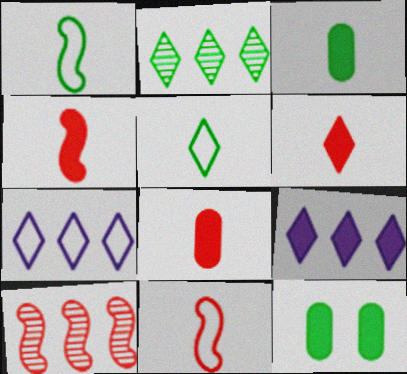[[1, 2, 12], 
[4, 6, 8], 
[4, 9, 12]]